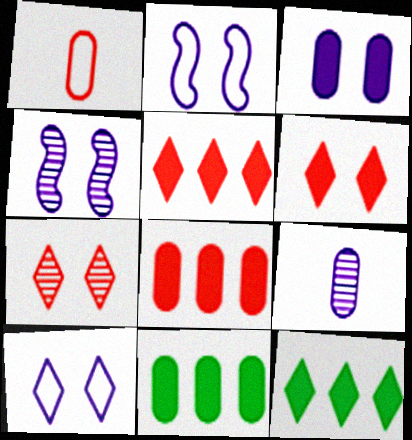[[1, 4, 12], 
[3, 4, 10]]